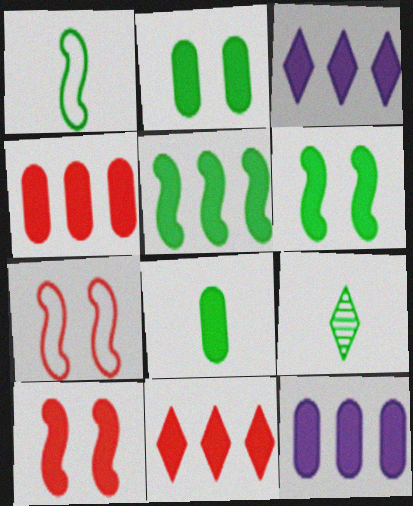[[1, 8, 9], 
[3, 4, 5], 
[3, 8, 10], 
[5, 11, 12], 
[7, 9, 12]]